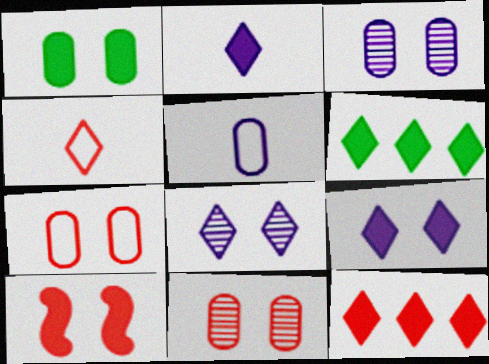[[1, 3, 7], 
[1, 9, 10], 
[4, 6, 8]]